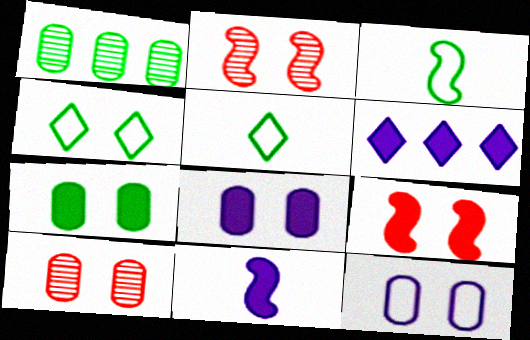[[2, 4, 8], 
[3, 6, 10], 
[6, 8, 11], 
[7, 10, 12]]